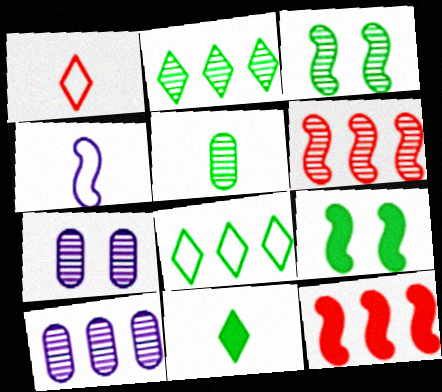[[1, 9, 10], 
[2, 3, 5], 
[2, 6, 10], 
[3, 4, 12], 
[4, 6, 9], 
[5, 8, 9], 
[8, 10, 12]]